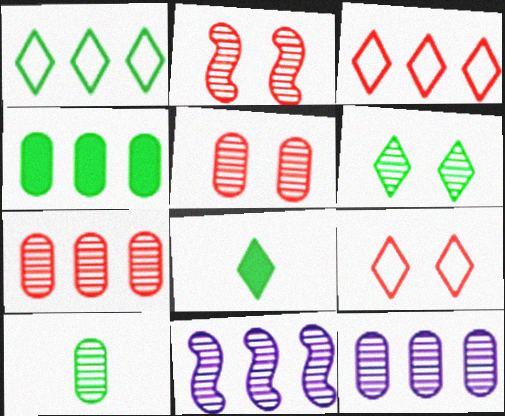[[1, 6, 8], 
[3, 4, 11], 
[5, 10, 12]]